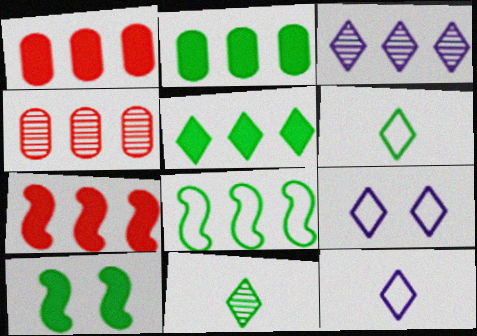[[1, 3, 8], 
[4, 10, 12]]